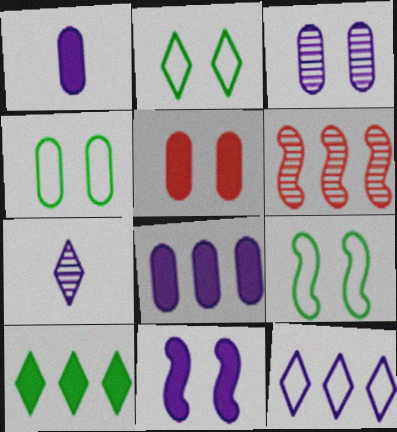[[1, 2, 6], 
[2, 4, 9], 
[3, 4, 5]]